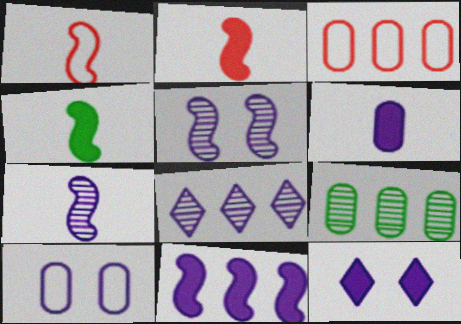[[1, 4, 7], 
[1, 9, 12], 
[5, 10, 12], 
[6, 11, 12]]